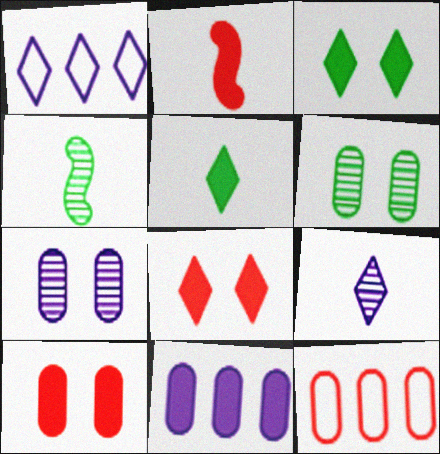[[1, 2, 6], 
[1, 4, 10], 
[2, 3, 11]]